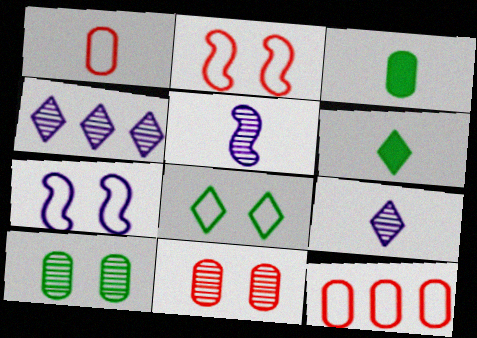[[1, 5, 6], 
[2, 3, 4]]